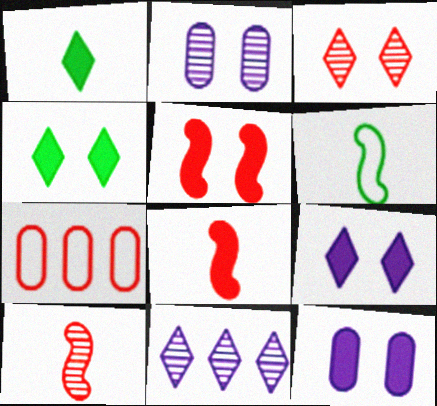[[3, 7, 8], 
[4, 5, 12]]